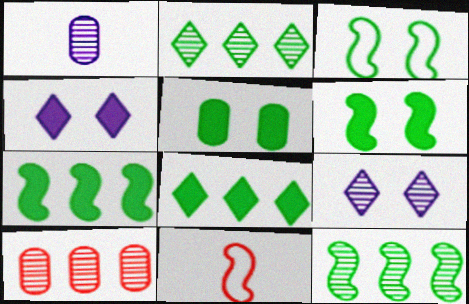[]